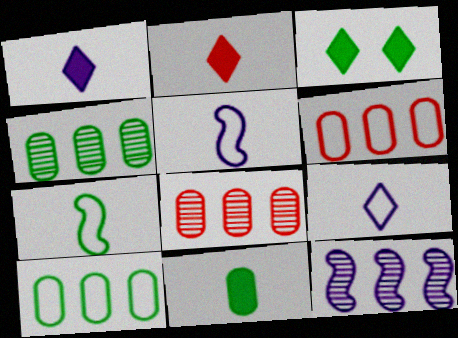[[3, 4, 7], 
[3, 5, 8]]